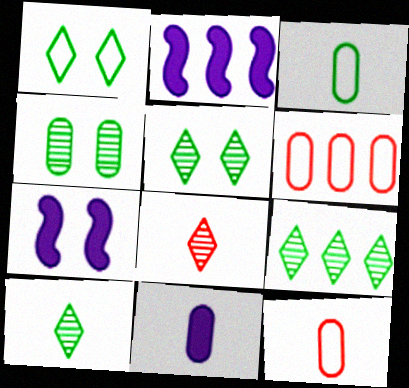[[2, 5, 12], 
[2, 6, 9], 
[4, 6, 11], 
[5, 9, 10], 
[6, 7, 10], 
[7, 9, 12]]